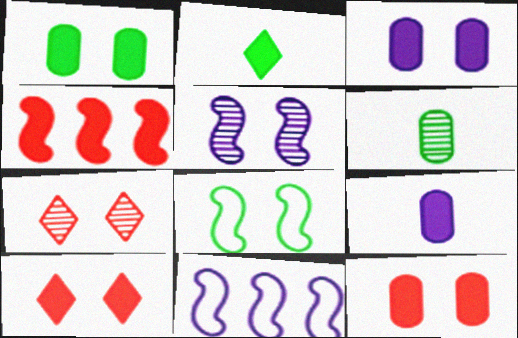[[1, 3, 12], 
[2, 3, 4], 
[3, 7, 8], 
[6, 10, 11]]